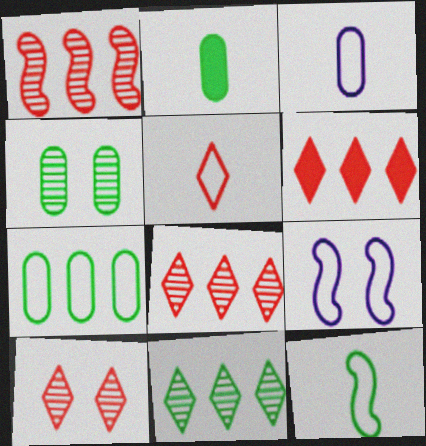[[2, 4, 7], 
[2, 8, 9], 
[3, 5, 12], 
[5, 6, 10], 
[5, 7, 9]]